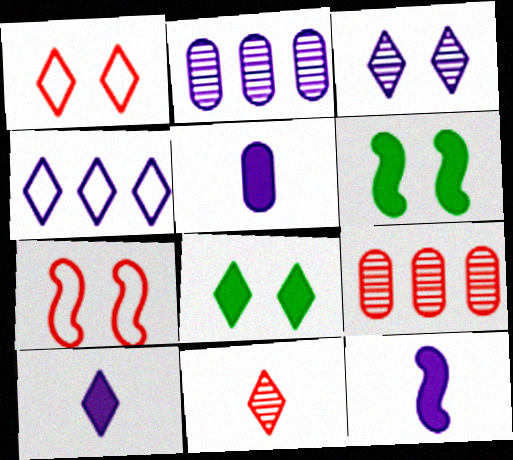[[1, 3, 8], 
[3, 4, 10], 
[4, 8, 11], 
[5, 10, 12]]